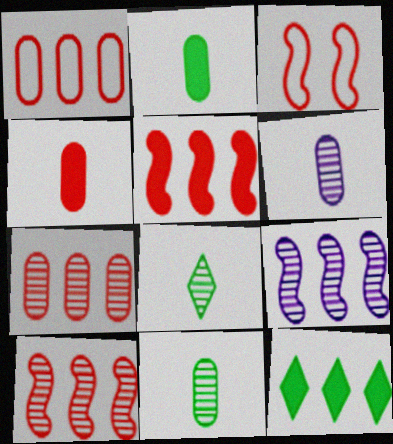[[1, 9, 12], 
[3, 6, 12]]